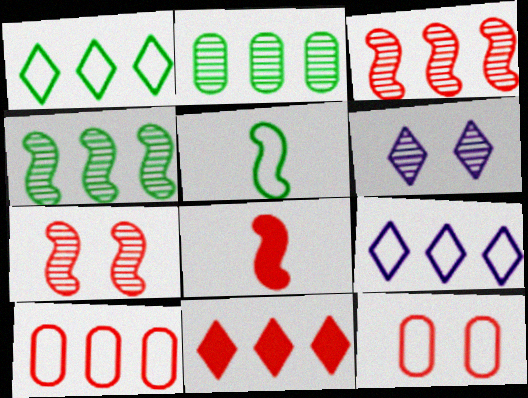[[3, 10, 11], 
[5, 9, 12]]